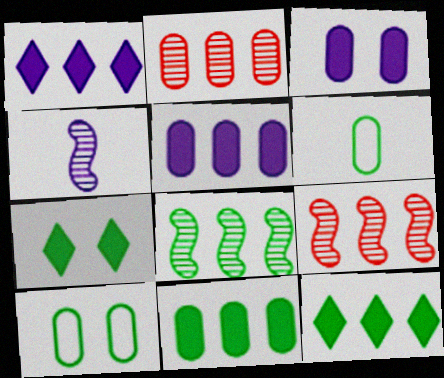[[2, 3, 6], 
[6, 7, 8]]